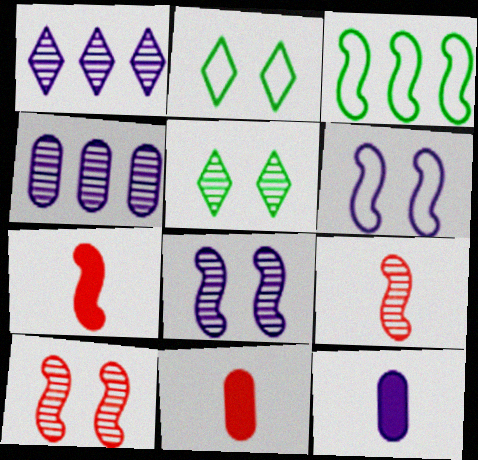[[1, 6, 12], 
[2, 4, 7], 
[3, 7, 8], 
[4, 5, 9]]